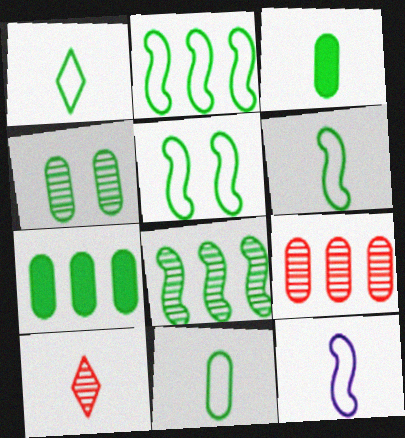[[1, 6, 11], 
[2, 5, 6], 
[3, 10, 12], 
[4, 7, 11]]